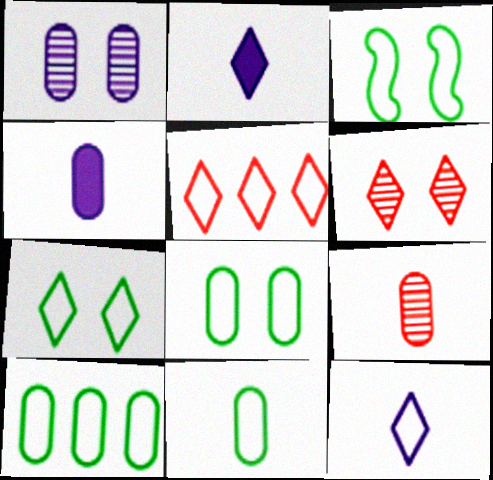[[3, 7, 8], 
[4, 9, 11], 
[5, 7, 12], 
[8, 10, 11]]